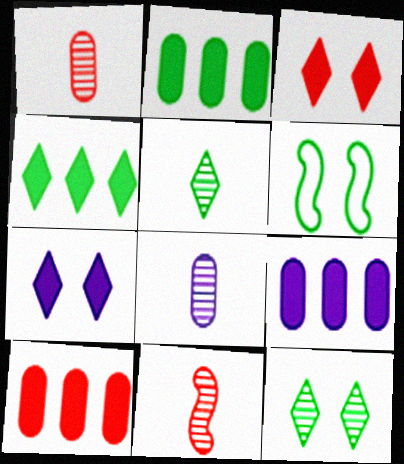[[2, 5, 6], 
[2, 9, 10], 
[5, 8, 11]]